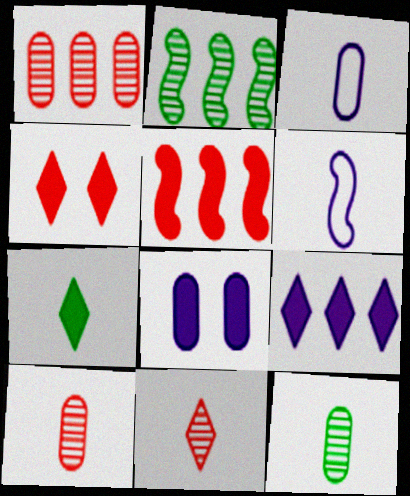[[2, 3, 4], 
[4, 7, 9], 
[5, 7, 8], 
[6, 7, 10]]